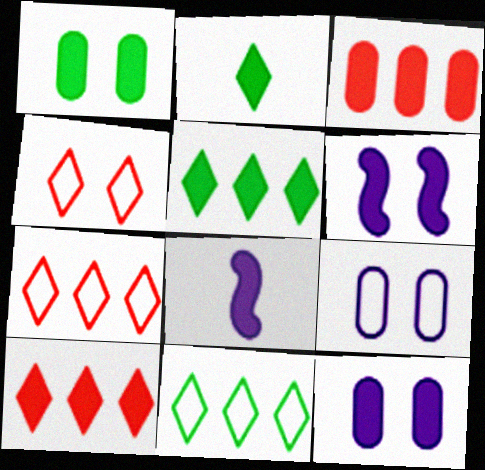[[1, 8, 10], 
[2, 3, 6]]